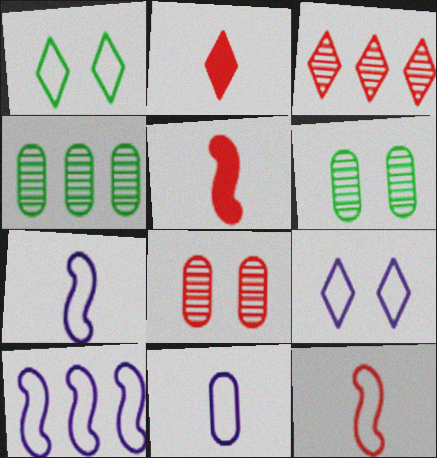[[2, 6, 10], 
[4, 5, 9], 
[9, 10, 11]]